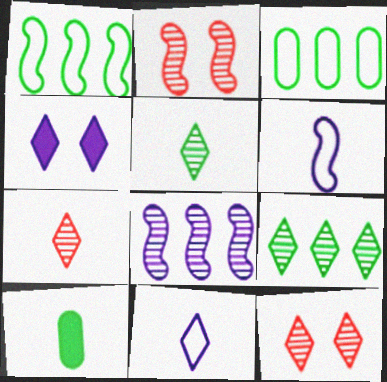[[6, 7, 10]]